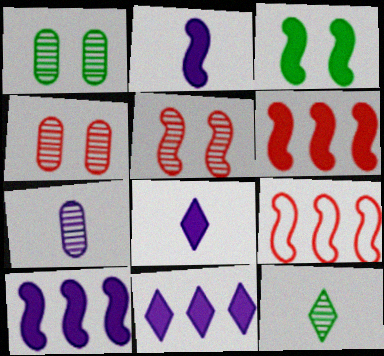[[1, 8, 9], 
[2, 3, 6]]